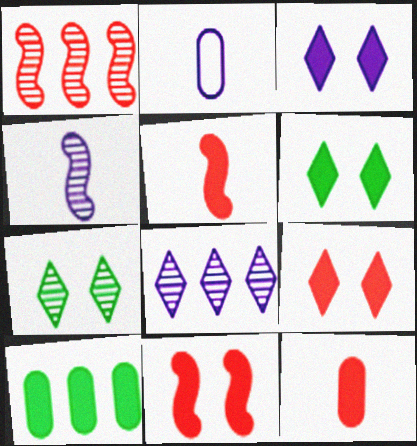[[1, 2, 6], 
[3, 5, 10], 
[3, 6, 9]]